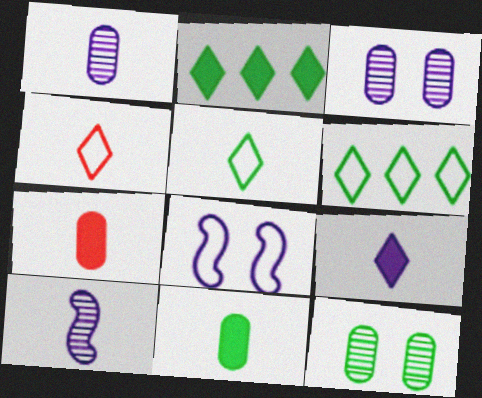[[4, 10, 11], 
[5, 7, 10]]